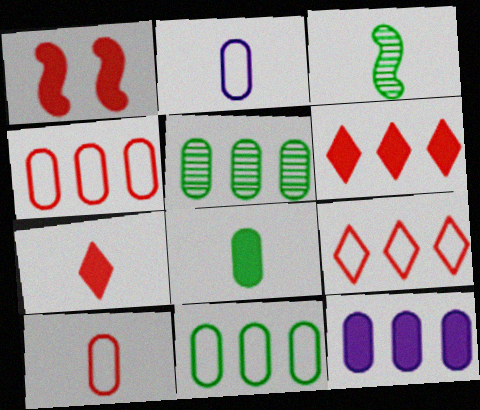[[2, 3, 7], 
[4, 5, 12]]